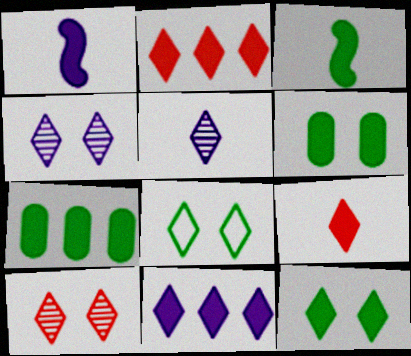[[1, 2, 6], 
[2, 5, 8], 
[3, 7, 12], 
[9, 11, 12]]